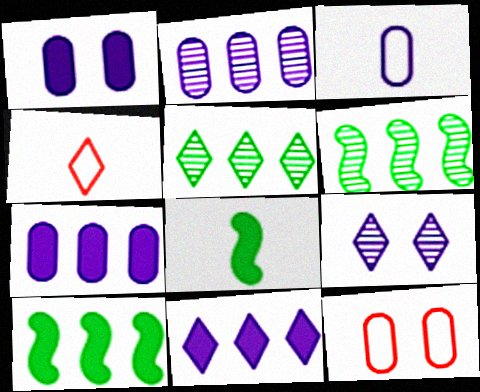[[1, 2, 3], 
[1, 4, 6]]